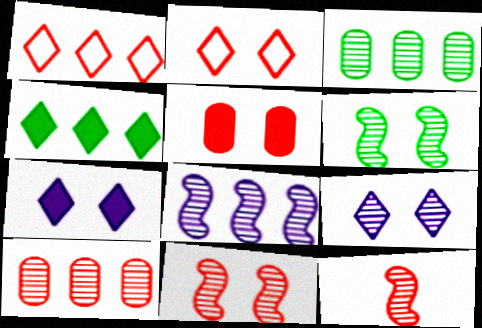[[1, 5, 12], 
[2, 5, 11], 
[3, 9, 12], 
[6, 8, 12]]